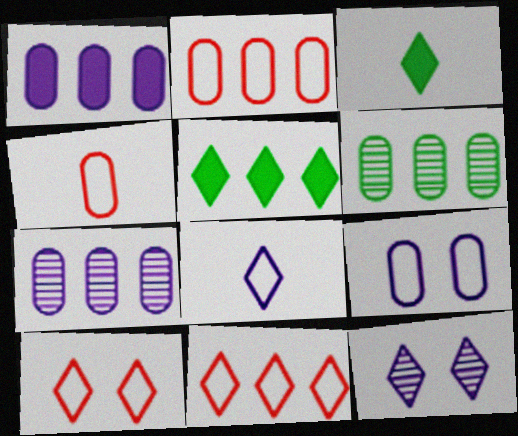[[1, 2, 6], 
[3, 11, 12]]